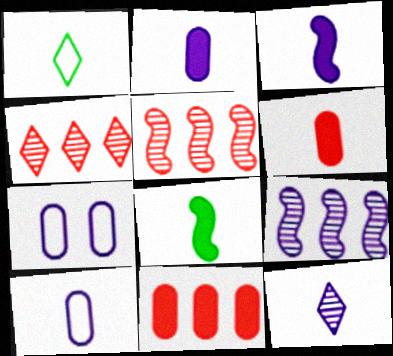[[3, 10, 12], 
[4, 7, 8]]